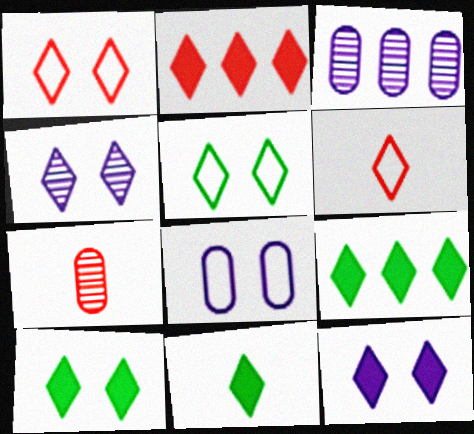[[1, 4, 10], 
[2, 11, 12], 
[4, 6, 9], 
[9, 10, 11]]